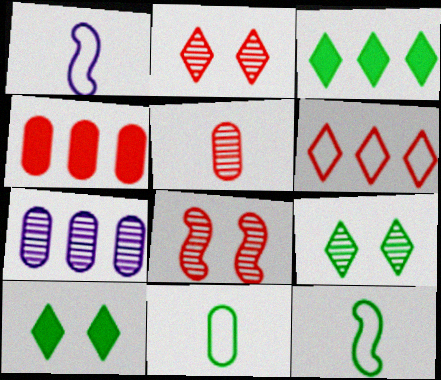[[1, 4, 9]]